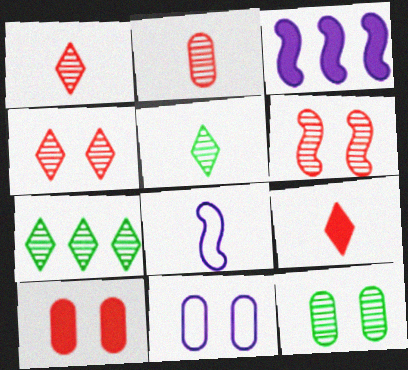[[7, 8, 10], 
[10, 11, 12]]